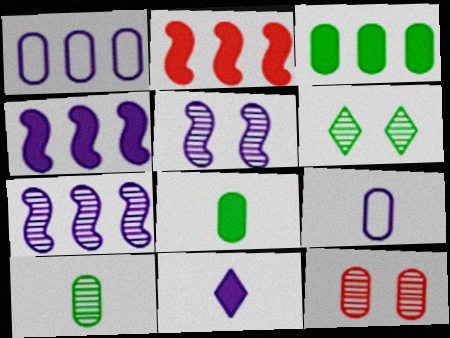[[1, 5, 11], 
[1, 8, 12], 
[2, 6, 9], 
[3, 9, 12], 
[5, 6, 12]]